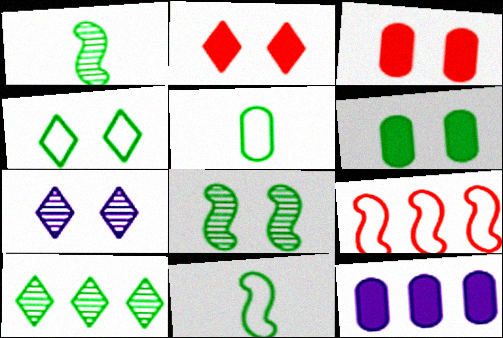[[2, 4, 7], 
[4, 6, 8], 
[6, 10, 11], 
[9, 10, 12]]